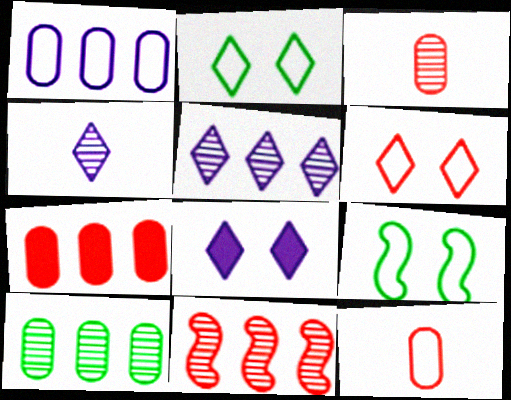[[1, 7, 10], 
[4, 7, 9], 
[5, 10, 11]]